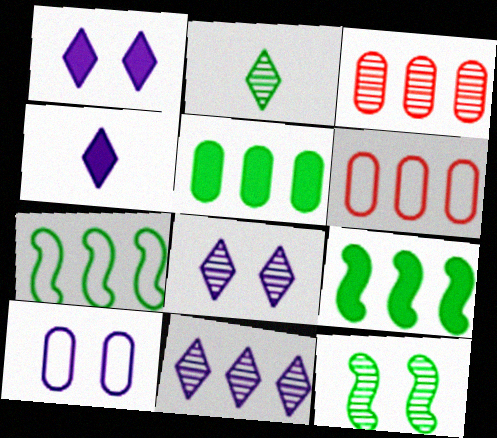[[4, 6, 12], 
[6, 9, 11]]